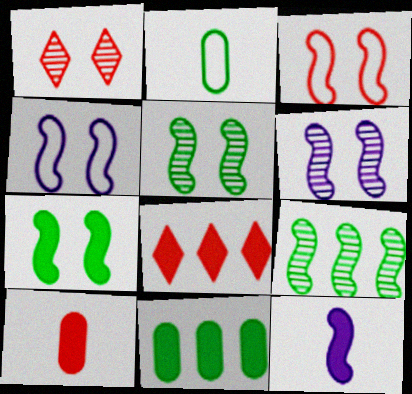[[2, 6, 8], 
[3, 6, 7], 
[3, 9, 12]]